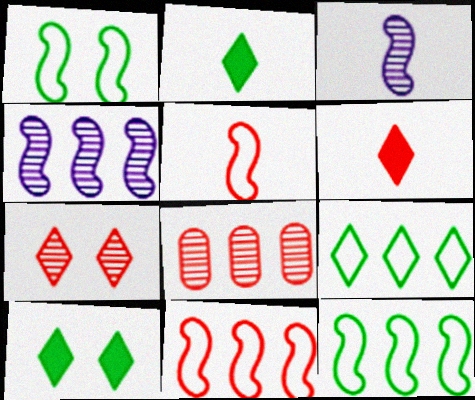[]